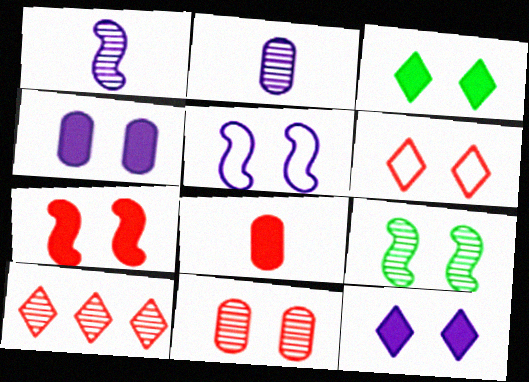[[2, 9, 10], 
[3, 4, 7], 
[3, 5, 11], 
[4, 6, 9], 
[5, 7, 9], 
[6, 7, 11]]